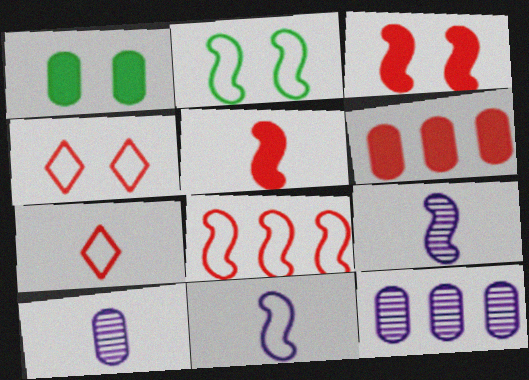[[2, 8, 11]]